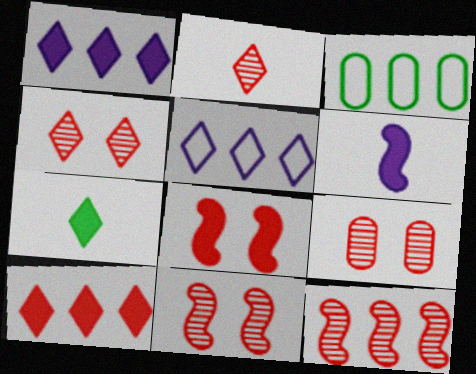[[1, 3, 12], 
[2, 9, 12], 
[3, 4, 6], 
[4, 5, 7], 
[4, 9, 11]]